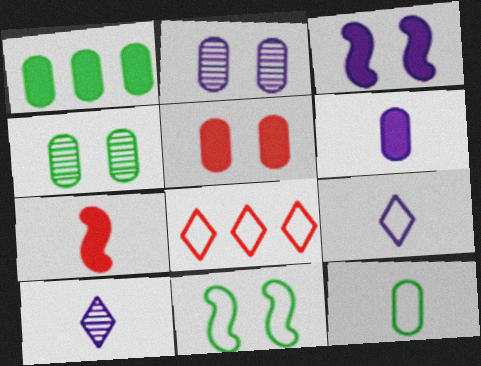[[1, 4, 12], 
[1, 5, 6], 
[7, 10, 12]]